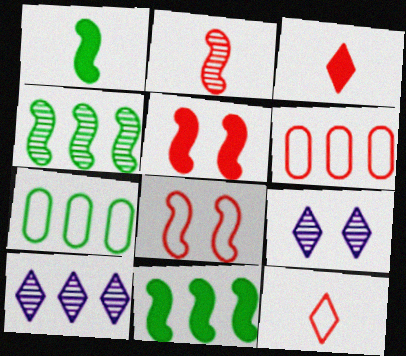[[1, 6, 9], 
[6, 8, 12], 
[6, 10, 11]]